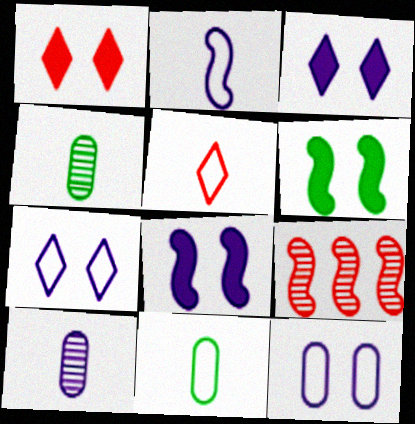[[2, 5, 11], 
[2, 6, 9], 
[3, 9, 11]]